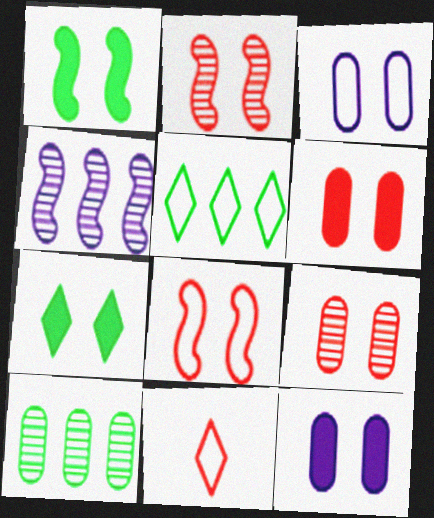[[2, 3, 7]]